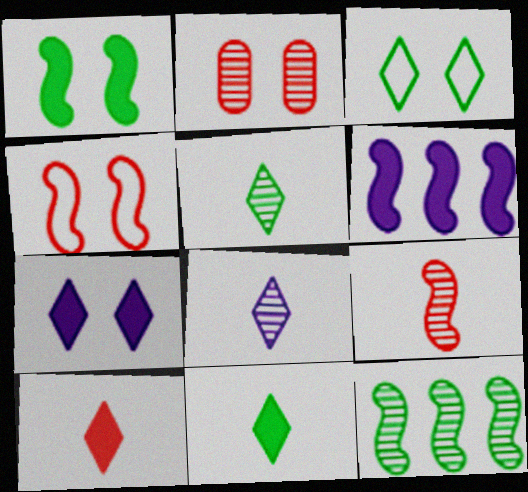[[2, 8, 12]]